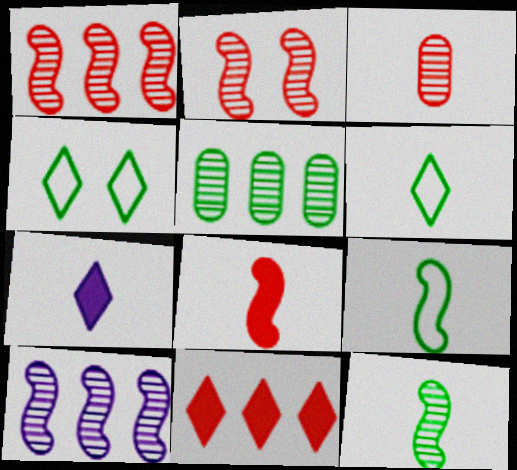[[2, 10, 12], 
[3, 7, 9]]